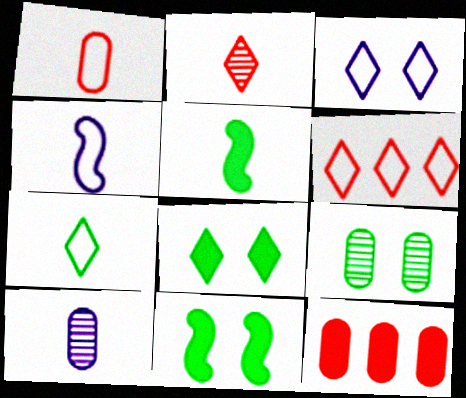[[1, 4, 7], 
[3, 6, 7], 
[6, 10, 11]]